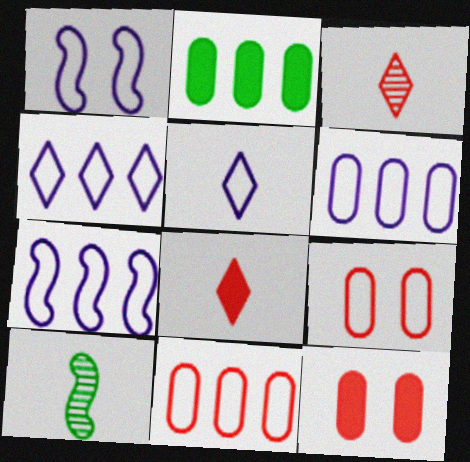[[1, 2, 3], 
[1, 5, 6], 
[4, 6, 7], 
[4, 10, 12]]